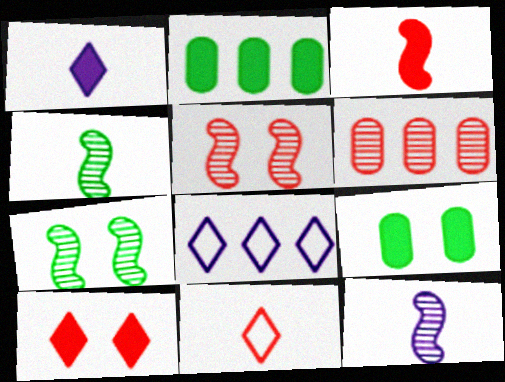[]